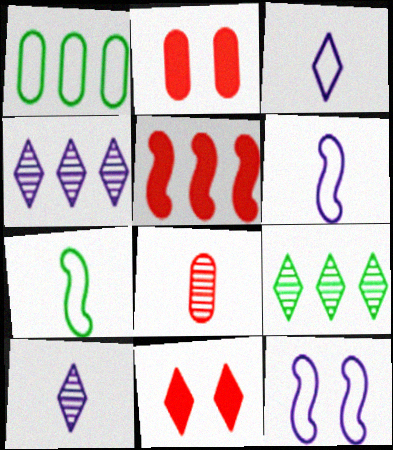[[1, 4, 5], 
[2, 4, 7], 
[2, 6, 9], 
[3, 9, 11]]